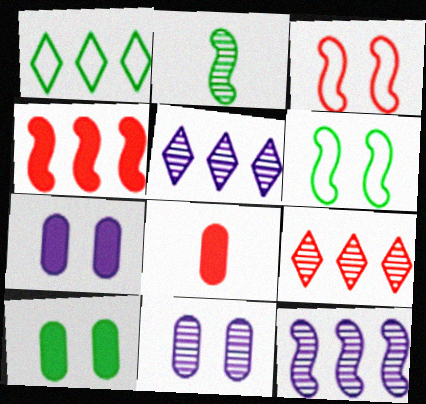[[1, 2, 10], 
[2, 9, 11], 
[3, 8, 9], 
[5, 6, 8]]